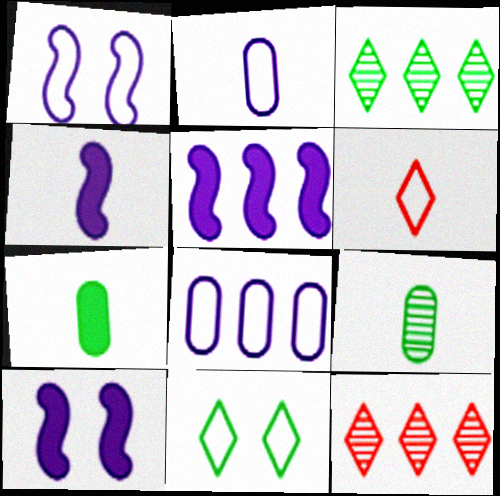[[1, 7, 12], 
[4, 5, 10], 
[4, 6, 9]]